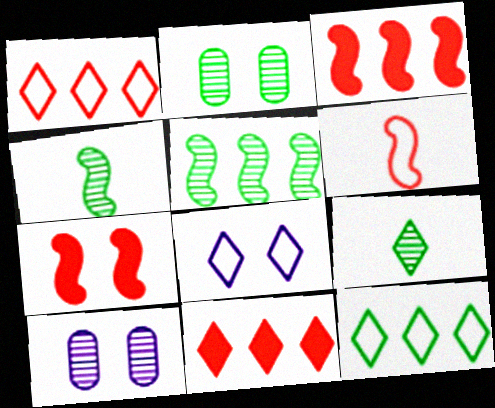[[2, 5, 9], 
[2, 7, 8], 
[8, 9, 11]]